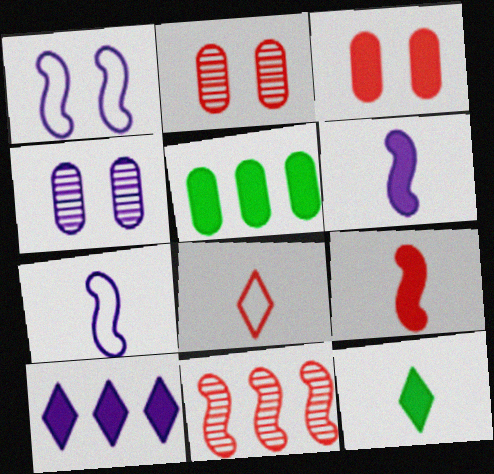[[3, 8, 11], 
[4, 7, 10]]